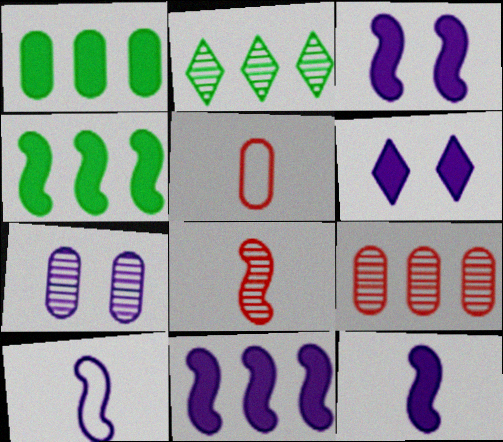[[1, 5, 7], 
[2, 3, 5], 
[2, 7, 8], 
[3, 11, 12]]